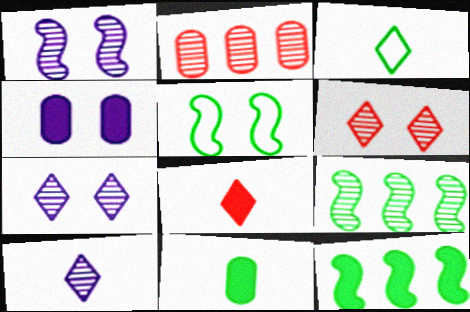[[3, 8, 10], 
[4, 5, 6], 
[4, 8, 12]]